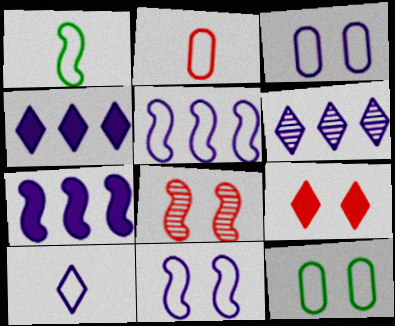[[1, 2, 10], 
[1, 7, 8], 
[3, 5, 10]]